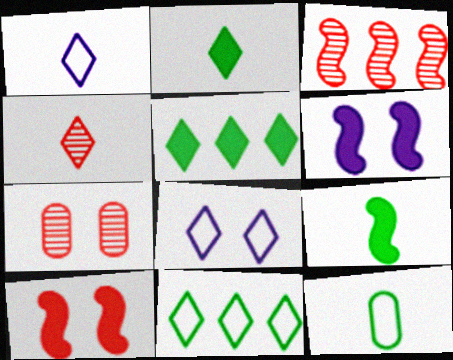[[1, 2, 4], 
[3, 4, 7], 
[4, 5, 8]]